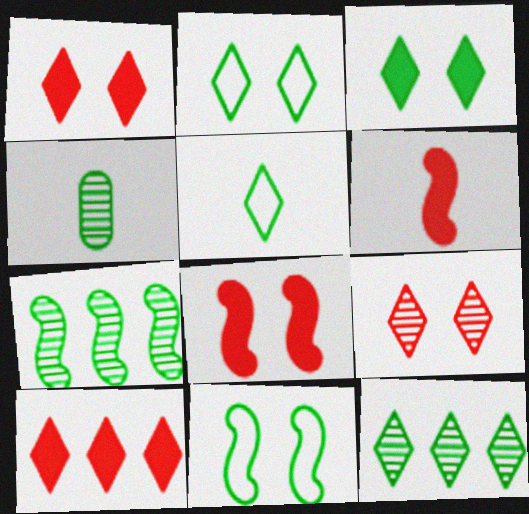[[3, 5, 12]]